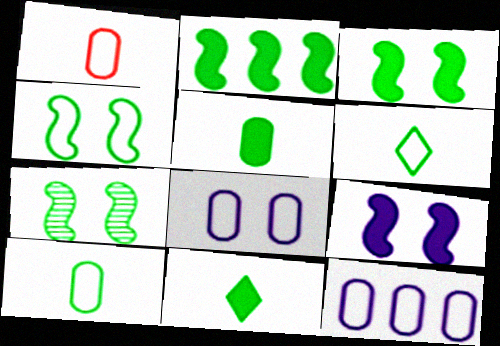[[3, 4, 7]]